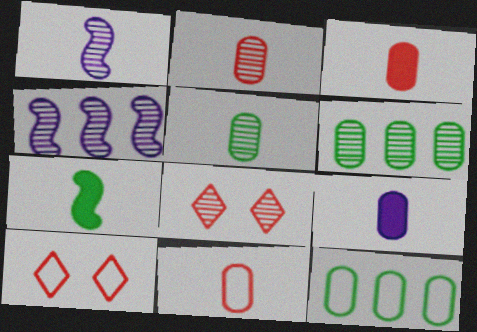[[1, 6, 8], 
[2, 3, 11], 
[4, 5, 8], 
[5, 9, 11]]